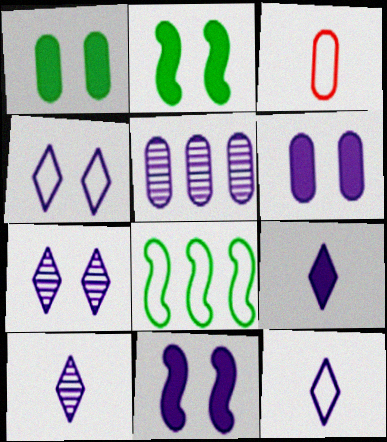[[1, 3, 5], 
[3, 4, 8], 
[5, 11, 12], 
[9, 10, 12]]